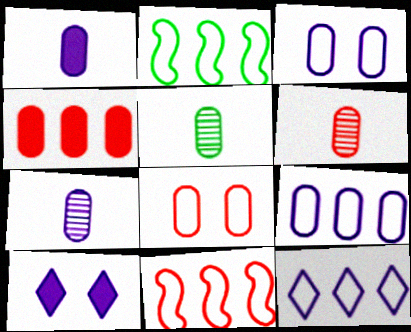[[2, 6, 10], 
[3, 4, 5], 
[4, 6, 8], 
[5, 6, 7], 
[5, 10, 11]]